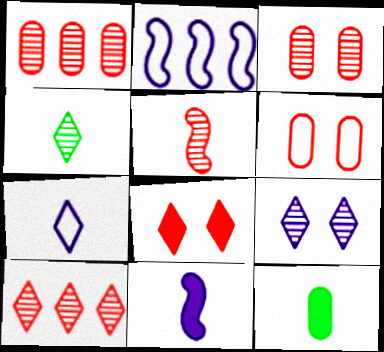[[3, 5, 10], 
[4, 9, 10], 
[5, 7, 12]]